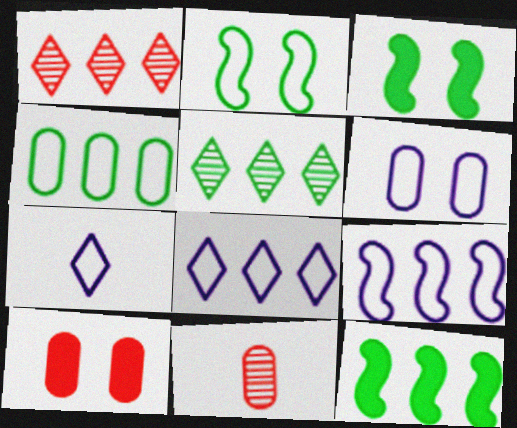[[3, 8, 11], 
[4, 5, 12], 
[6, 7, 9]]